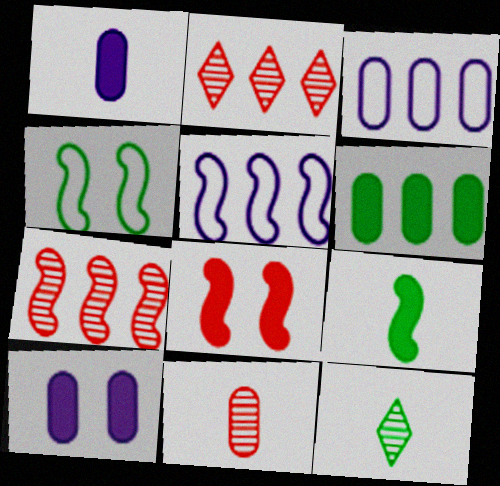[[1, 2, 4], 
[2, 5, 6], 
[3, 8, 12], 
[4, 6, 12]]